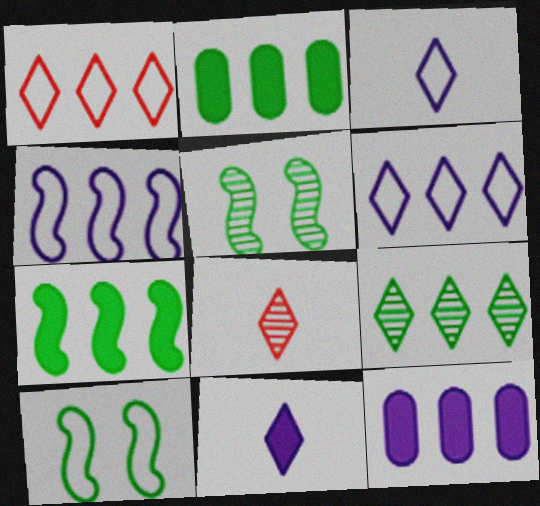[[8, 10, 12]]